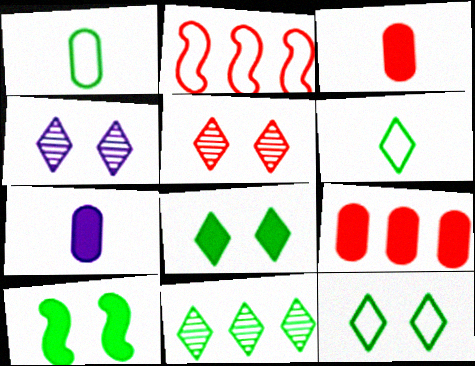[[1, 10, 11], 
[2, 3, 5], 
[6, 8, 11]]